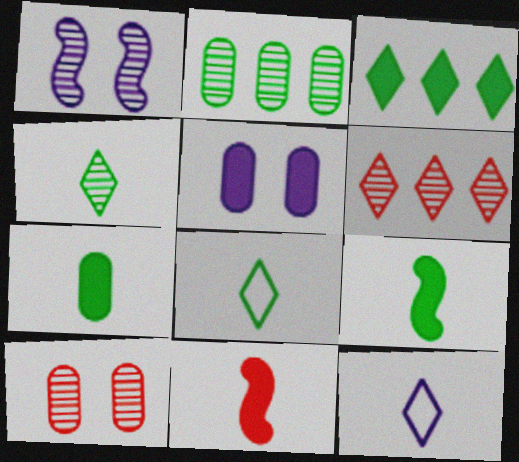[[3, 5, 11]]